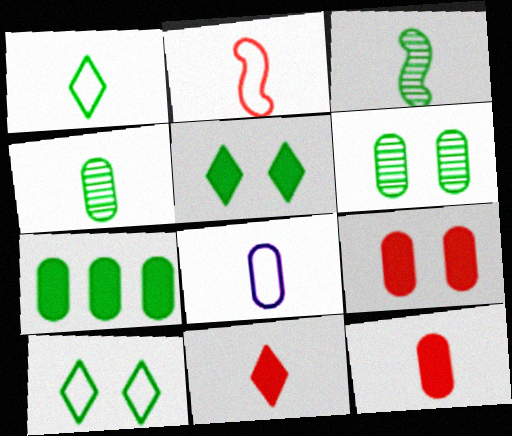[[1, 2, 8], 
[3, 7, 10], 
[3, 8, 11], 
[4, 8, 12]]